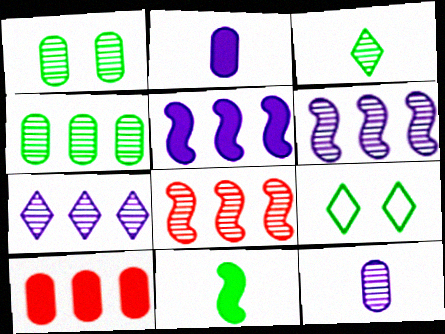[[2, 8, 9], 
[4, 7, 8], 
[4, 9, 11]]